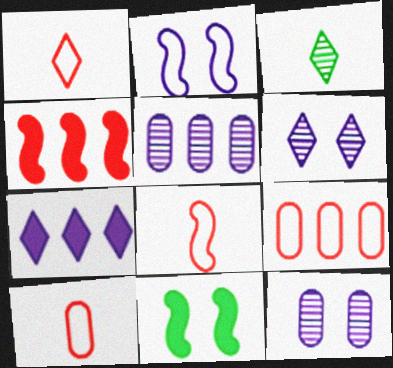[[1, 5, 11], 
[1, 8, 10]]